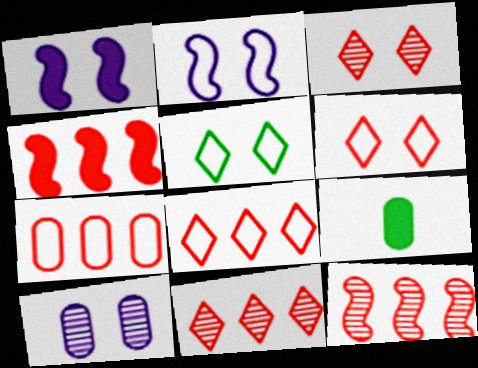[[2, 9, 11], 
[4, 7, 11], 
[7, 9, 10]]